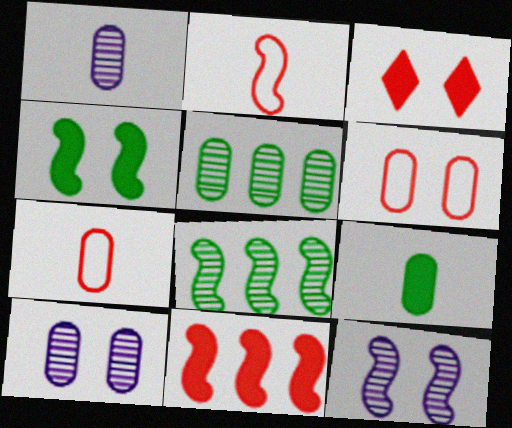[[1, 7, 9]]